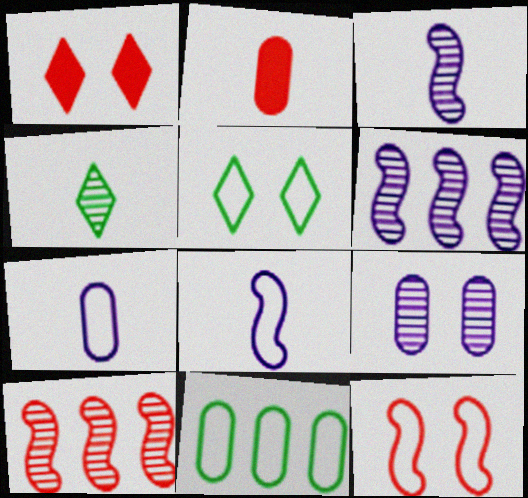[[1, 3, 11], 
[2, 4, 8], 
[2, 5, 6], 
[2, 9, 11], 
[4, 9, 10]]